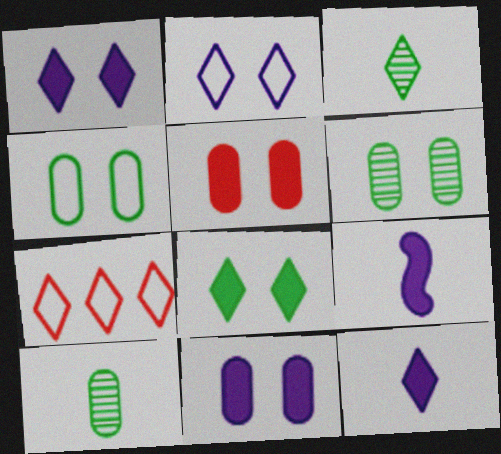[[1, 3, 7], 
[6, 7, 9]]